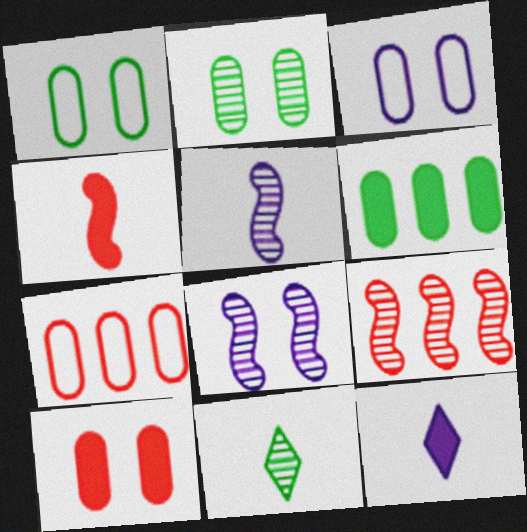[[1, 9, 12], 
[2, 3, 10]]